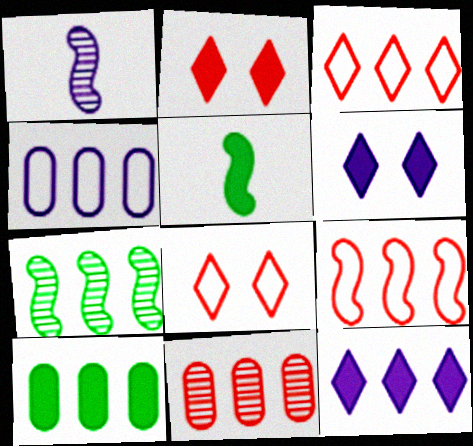[[1, 4, 6], 
[1, 8, 10], 
[4, 10, 11]]